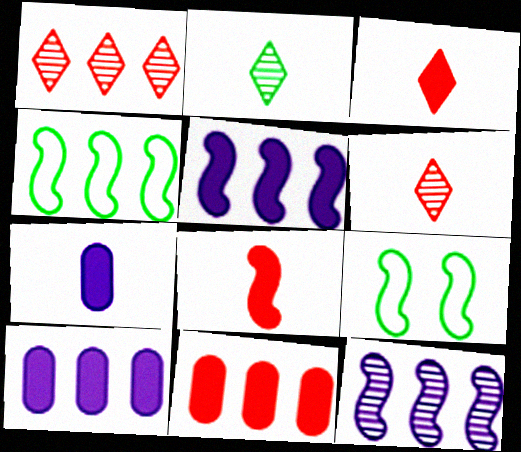[[1, 4, 10], 
[1, 7, 9], 
[6, 9, 10], 
[8, 9, 12]]